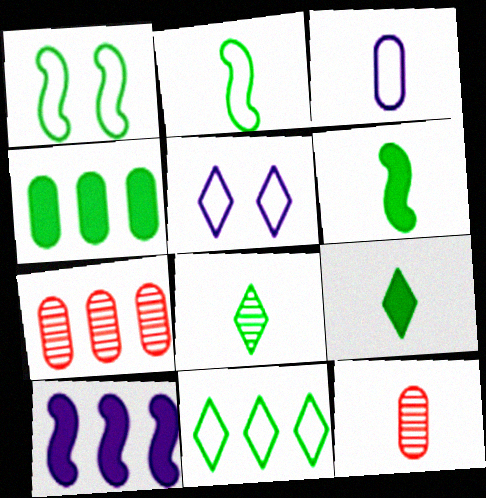[[1, 4, 8], 
[5, 6, 7], 
[7, 10, 11]]